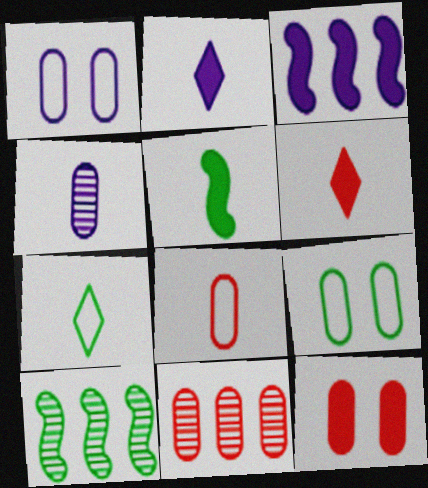[[1, 6, 10], 
[8, 11, 12]]